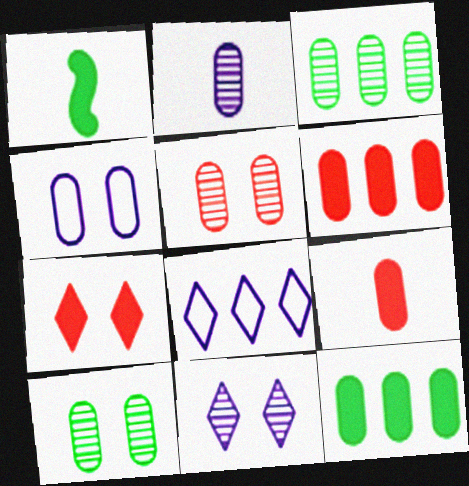[[1, 5, 8], 
[2, 3, 5], 
[3, 4, 9]]